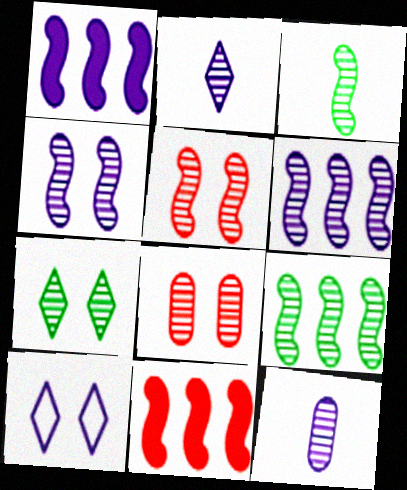[[1, 10, 12], 
[2, 8, 9], 
[3, 5, 6], 
[4, 7, 8]]